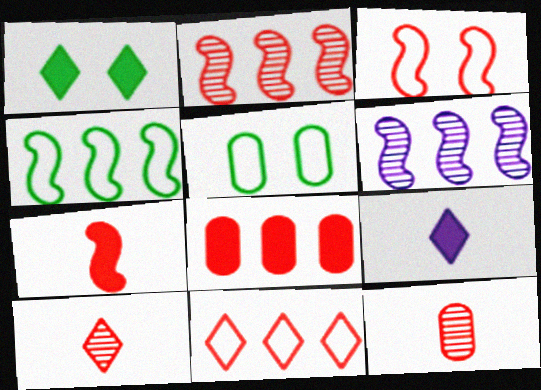[[2, 3, 7], 
[2, 5, 9], 
[2, 8, 11], 
[3, 8, 10]]